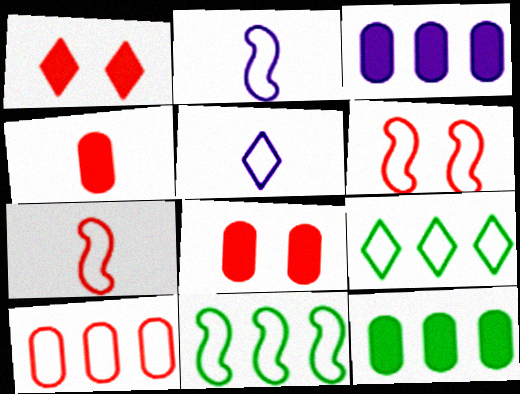[[2, 6, 11]]